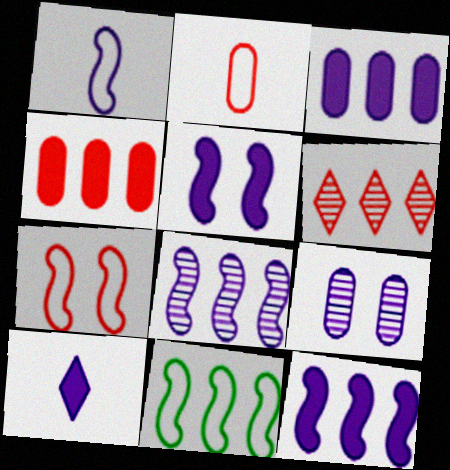[[1, 5, 8], 
[1, 7, 11], 
[3, 5, 10], 
[3, 6, 11]]